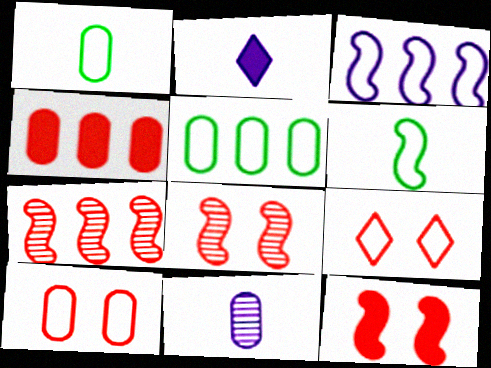[[1, 3, 9], 
[2, 5, 8]]